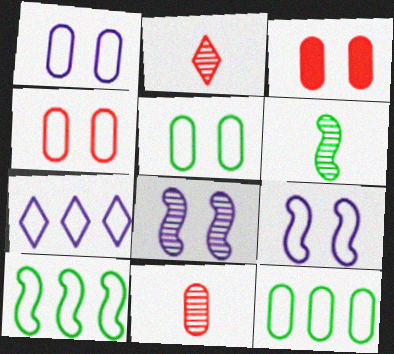[[1, 4, 5], 
[3, 6, 7]]